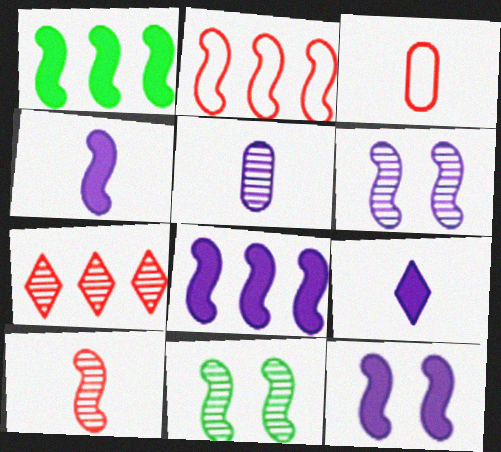[[2, 4, 11], 
[4, 8, 12], 
[5, 7, 11]]